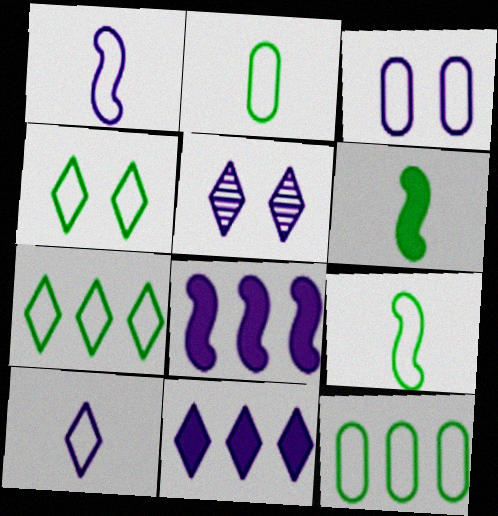[[4, 9, 12], 
[5, 10, 11]]